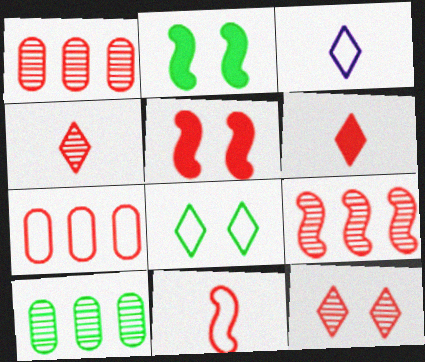[[1, 2, 3], 
[3, 5, 10], 
[4, 5, 7], 
[5, 9, 11]]